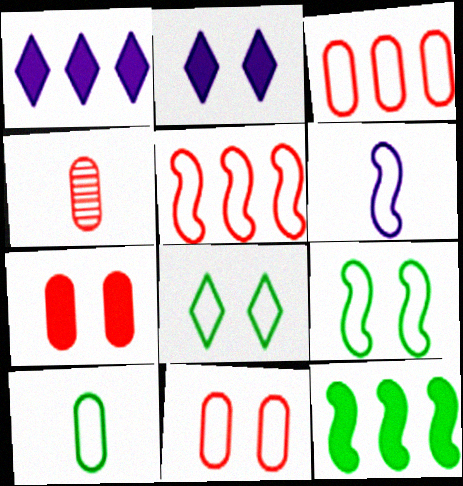[[1, 4, 9], 
[3, 4, 7], 
[3, 6, 8], 
[5, 6, 9]]